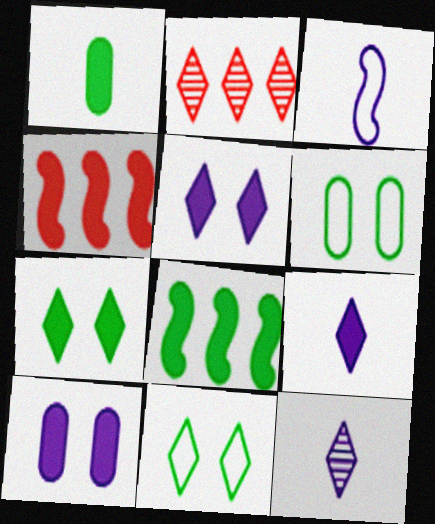[[1, 4, 5], 
[1, 7, 8], 
[2, 9, 11], 
[4, 6, 12]]